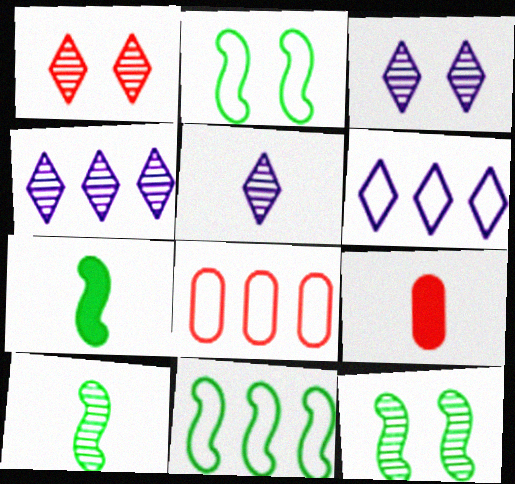[[2, 4, 9], 
[3, 4, 5], 
[3, 7, 8], 
[3, 9, 11], 
[6, 8, 11], 
[6, 9, 12], 
[7, 11, 12]]